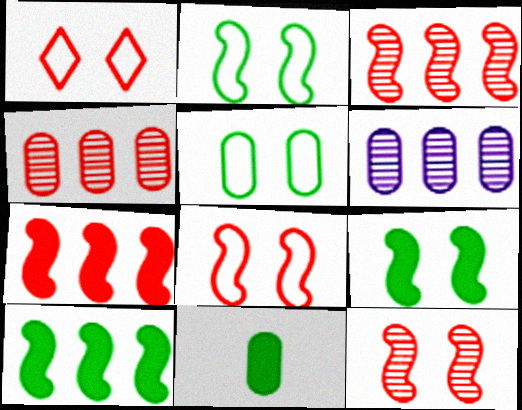[]